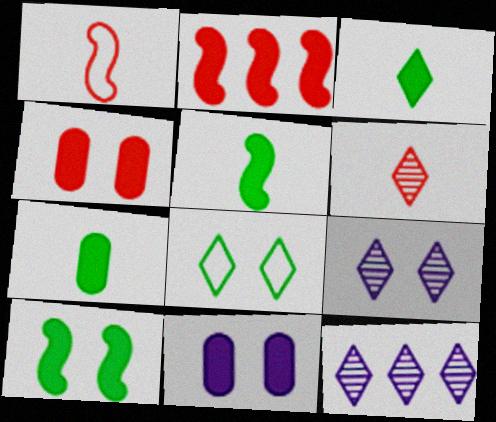[[2, 3, 11], 
[3, 5, 7]]